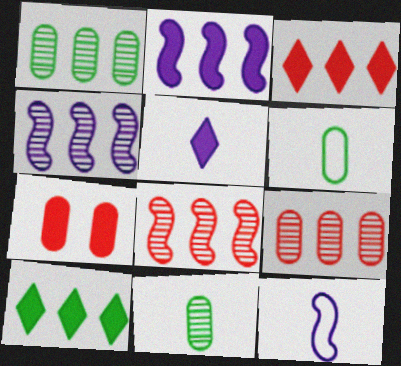[]